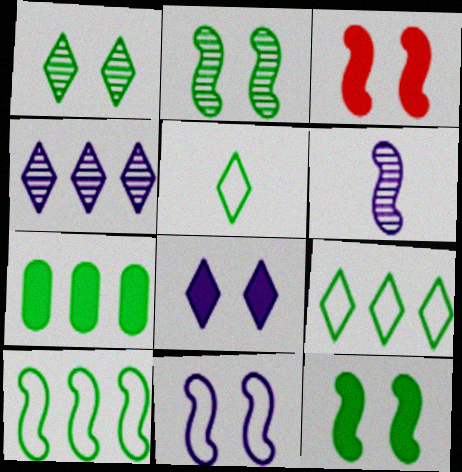[[2, 3, 11], 
[2, 5, 7], 
[3, 6, 10]]